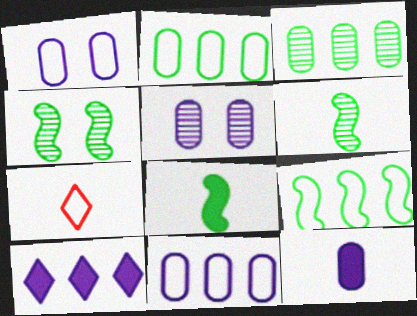[[1, 7, 9], 
[4, 8, 9], 
[5, 11, 12], 
[6, 7, 12]]